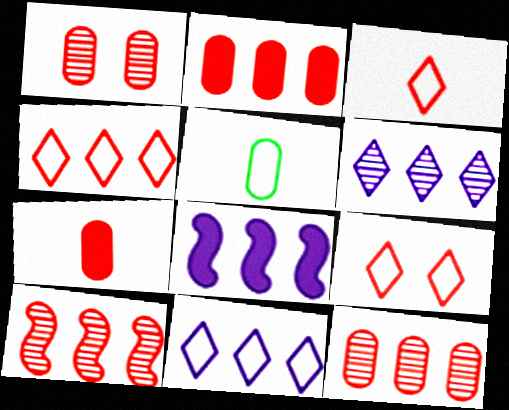[[2, 4, 10], 
[3, 4, 9], 
[7, 9, 10]]